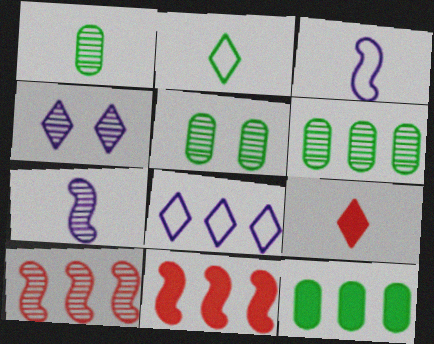[[1, 3, 9], 
[1, 4, 10], 
[1, 5, 6], 
[6, 8, 11], 
[8, 10, 12]]